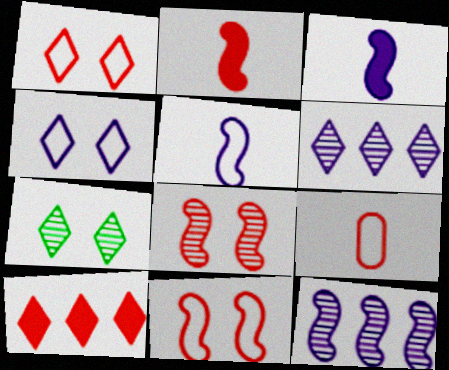[[8, 9, 10]]